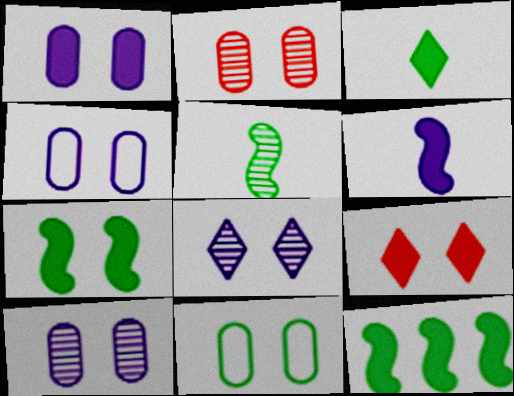[[1, 2, 11], 
[1, 4, 10], 
[1, 7, 9]]